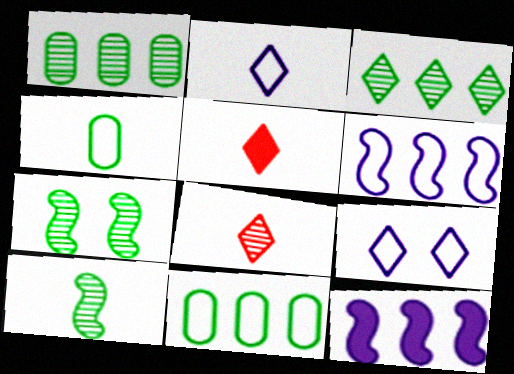[[3, 5, 9]]